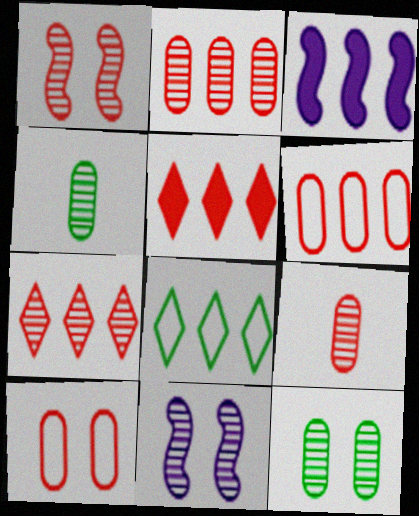[[1, 7, 9], 
[2, 3, 8], 
[4, 7, 11]]